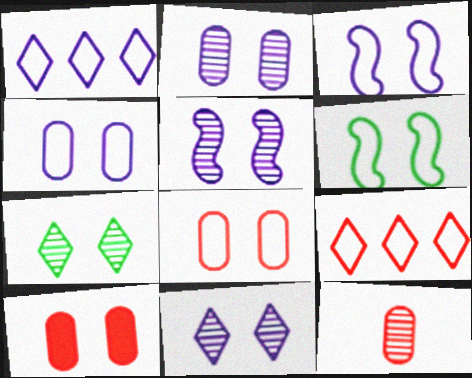[[2, 5, 11], 
[3, 7, 10], 
[6, 10, 11]]